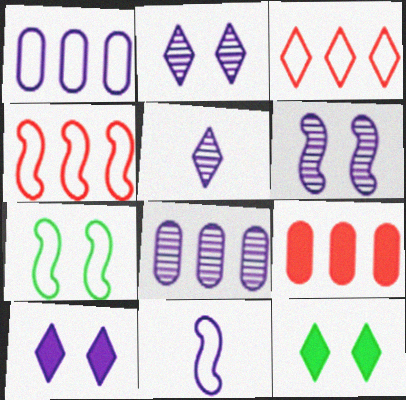[[3, 5, 12], 
[4, 7, 11], 
[5, 6, 8], 
[5, 7, 9], 
[8, 10, 11]]